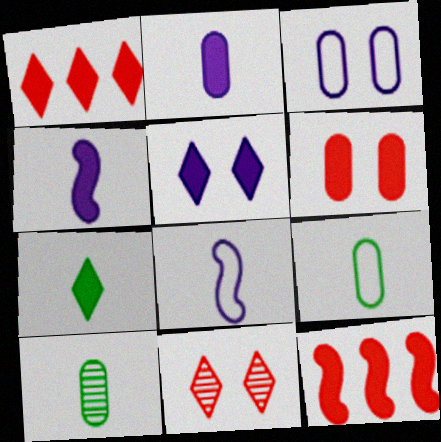[[1, 5, 7]]